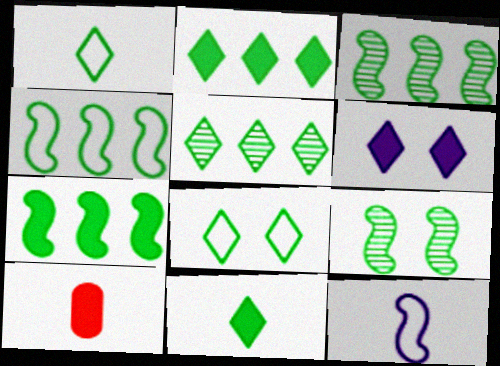[[3, 4, 7], 
[5, 8, 11], 
[6, 7, 10]]